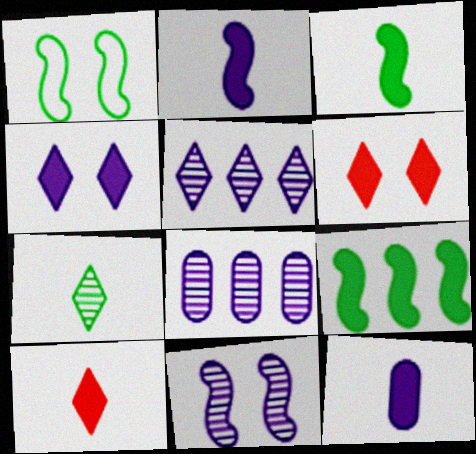[[1, 8, 10], 
[3, 10, 12], 
[6, 9, 12]]